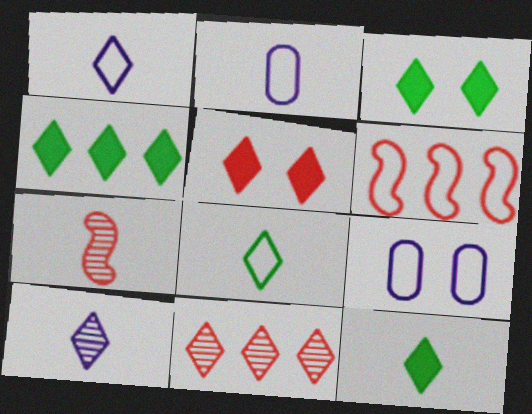[[1, 3, 11], 
[2, 7, 12], 
[3, 4, 12], 
[4, 7, 9], 
[6, 8, 9]]